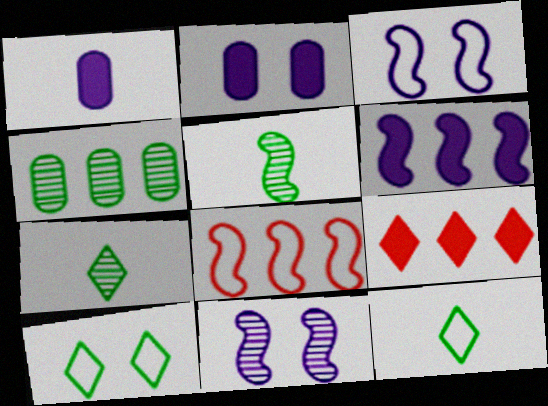[[2, 7, 8]]